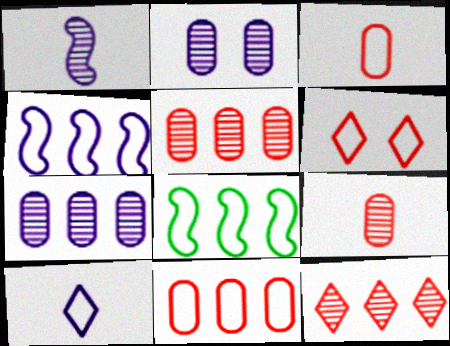[]